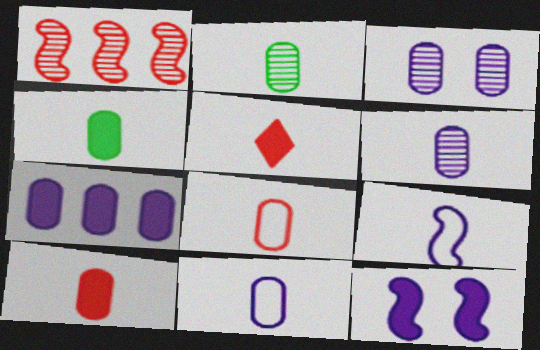[[2, 5, 9], 
[2, 10, 11], 
[3, 7, 11], 
[4, 6, 8]]